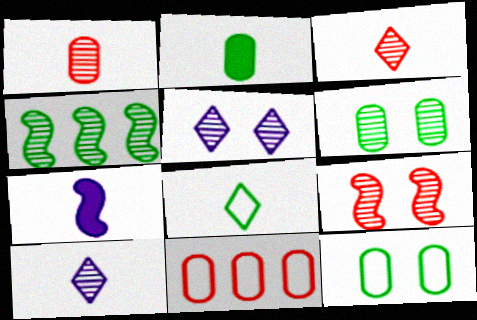[[1, 4, 5], 
[1, 7, 8], 
[5, 6, 9]]